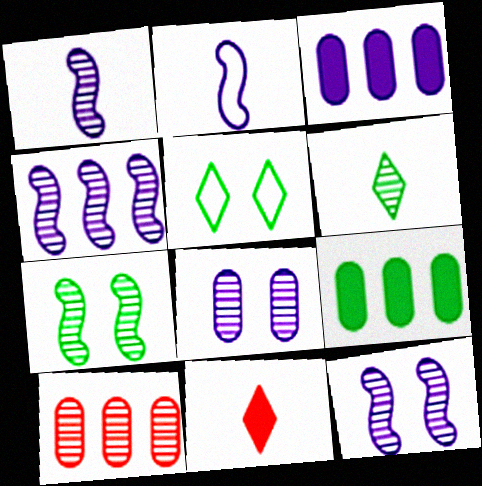[[1, 4, 12], 
[6, 10, 12]]